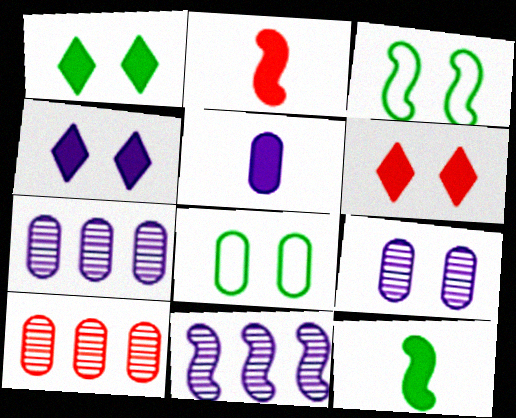[[1, 4, 6], 
[2, 3, 11], 
[3, 6, 9], 
[5, 8, 10]]